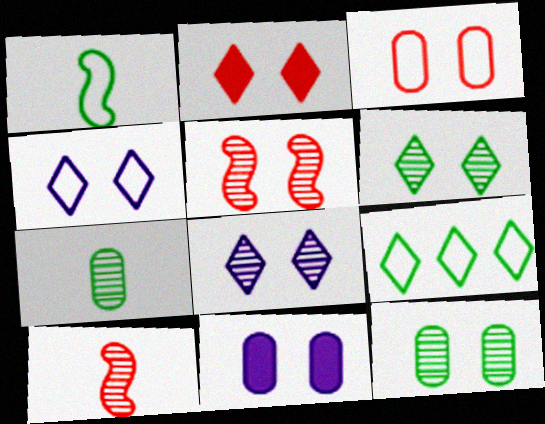[[2, 3, 5], 
[2, 4, 6], 
[3, 11, 12], 
[5, 8, 12], 
[9, 10, 11]]